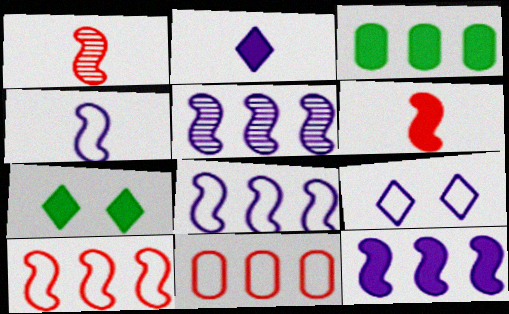[[1, 3, 9], 
[5, 8, 12]]